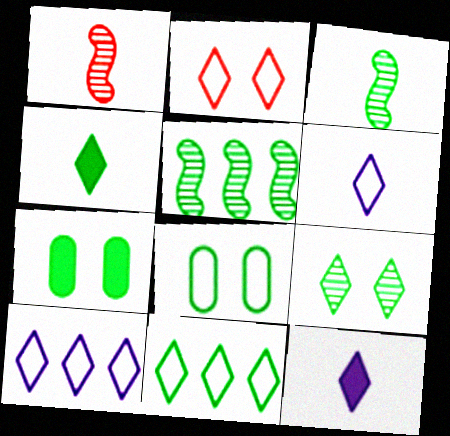[[1, 7, 10], 
[2, 6, 11], 
[3, 7, 11], 
[4, 5, 8], 
[4, 9, 11]]